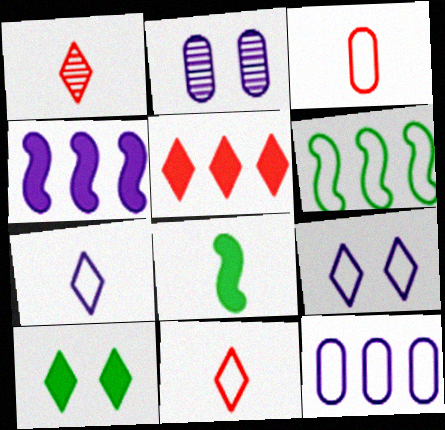[[2, 4, 7], 
[3, 6, 9]]